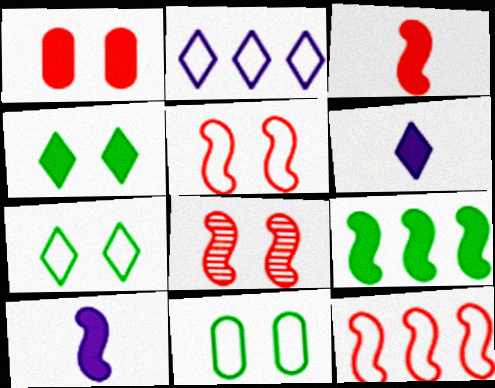[[1, 6, 9], 
[3, 8, 12]]